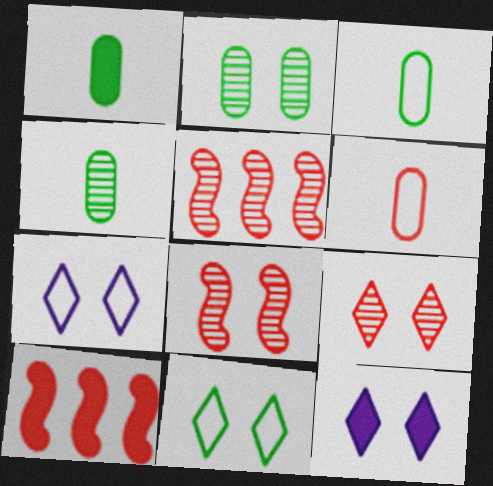[[1, 3, 4], 
[1, 5, 7], 
[1, 10, 12], 
[3, 5, 12], 
[4, 7, 10], 
[6, 9, 10], 
[9, 11, 12]]